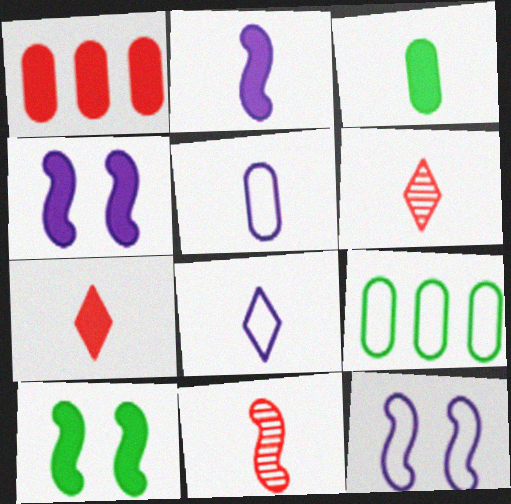[[2, 3, 7], 
[3, 8, 11], 
[4, 6, 9]]